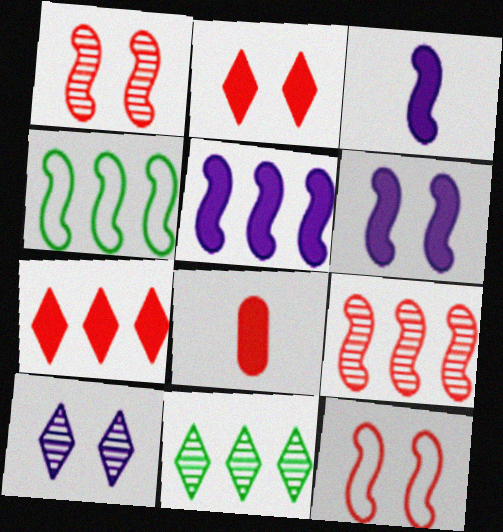[[1, 3, 4], 
[3, 5, 6], 
[4, 5, 9], 
[4, 8, 10]]